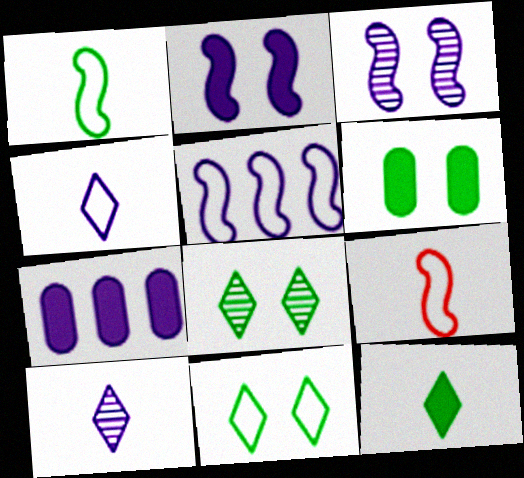[[3, 4, 7], 
[7, 8, 9]]